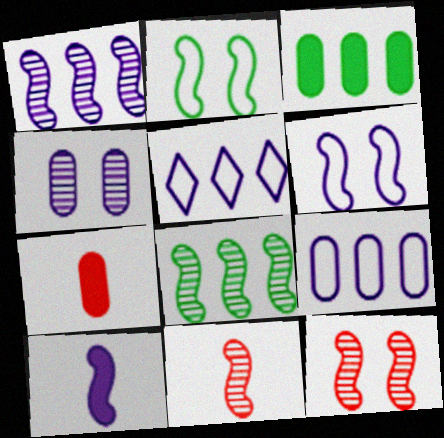[[1, 6, 10], 
[4, 5, 10]]